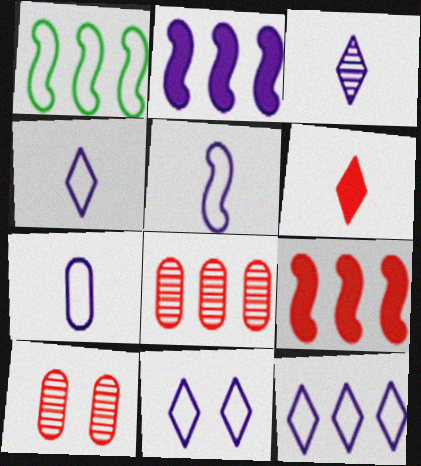[[4, 5, 7], 
[4, 11, 12]]